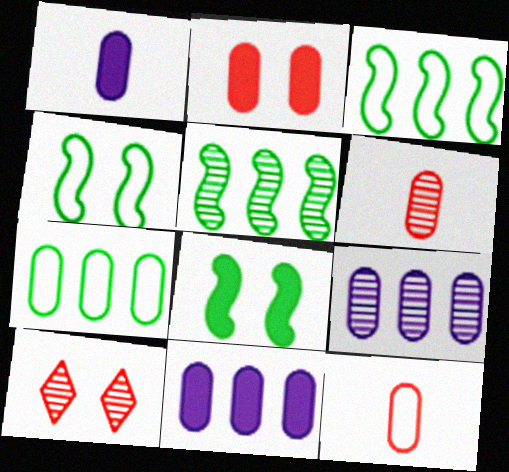[[1, 3, 10]]